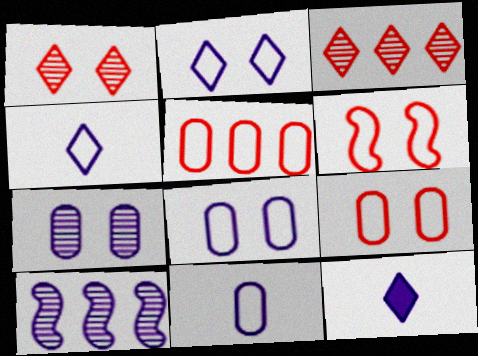[[8, 10, 12]]